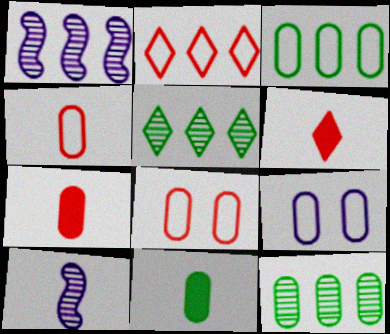[[3, 4, 9], 
[7, 9, 12]]